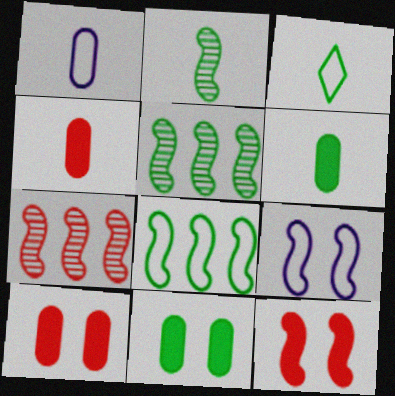[[2, 3, 6], 
[3, 5, 11]]